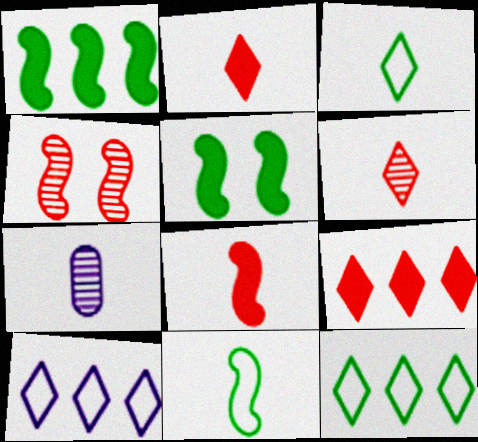[[2, 7, 11], 
[3, 7, 8]]